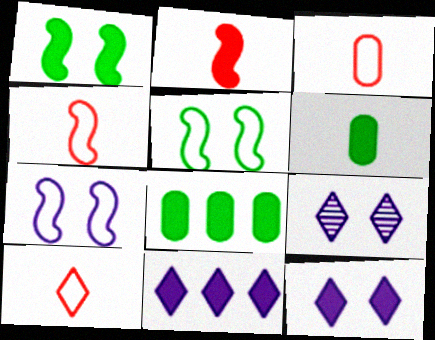[[2, 8, 12], 
[3, 4, 10], 
[4, 8, 9]]